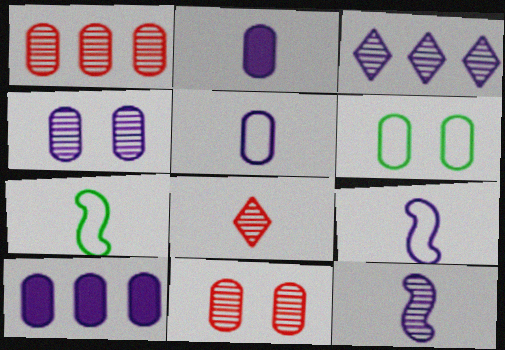[[1, 2, 6], 
[2, 7, 8], 
[3, 4, 12], 
[4, 5, 10]]